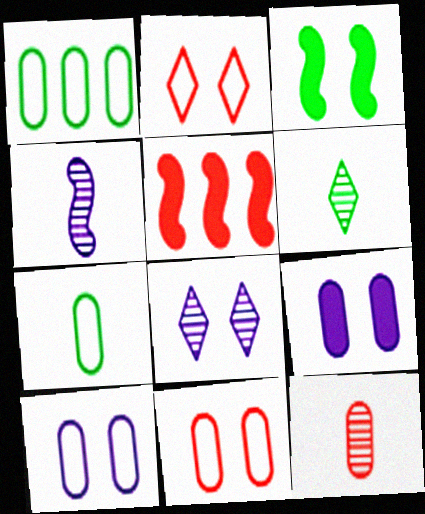[[1, 3, 6], 
[1, 9, 12], 
[2, 5, 12], 
[3, 8, 11], 
[4, 6, 12], 
[5, 6, 10], 
[5, 7, 8]]